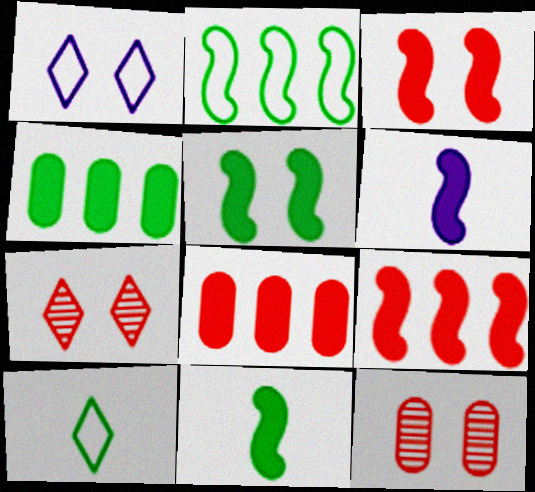[[1, 5, 12], 
[5, 6, 9]]